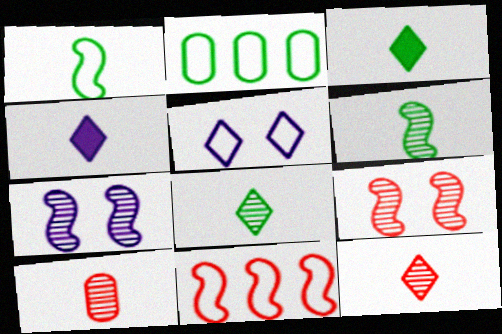[[1, 4, 10], 
[2, 4, 9]]